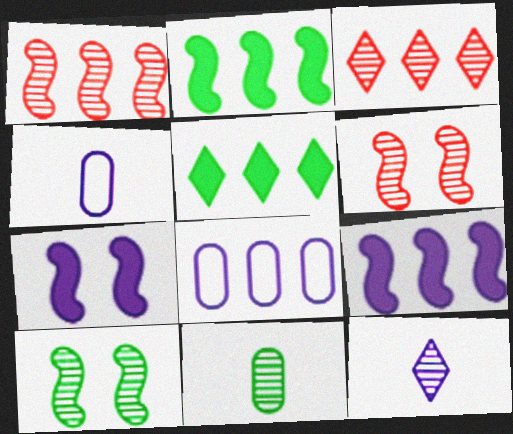[[1, 5, 8], 
[2, 3, 8], 
[4, 5, 6], 
[7, 8, 12]]